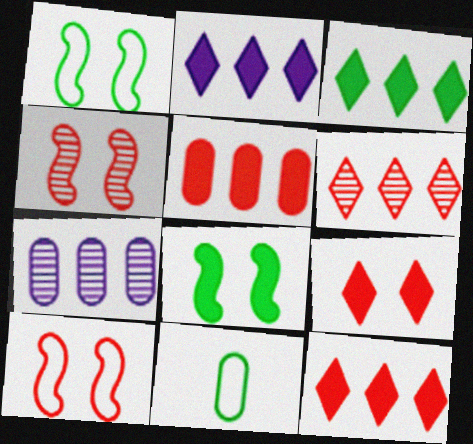[[2, 3, 12], 
[2, 4, 11]]